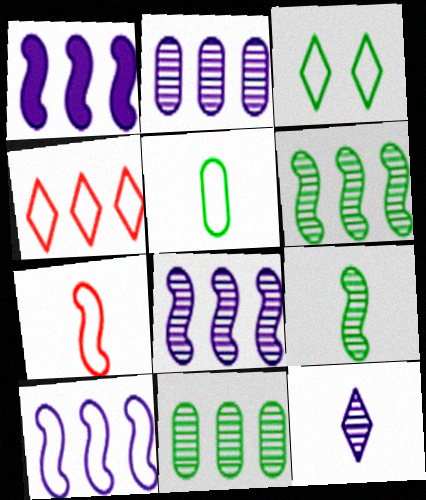[[1, 4, 11], 
[1, 8, 10]]